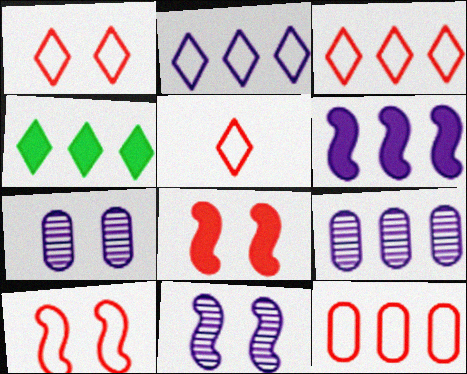[[1, 3, 5], 
[2, 6, 9], 
[5, 10, 12]]